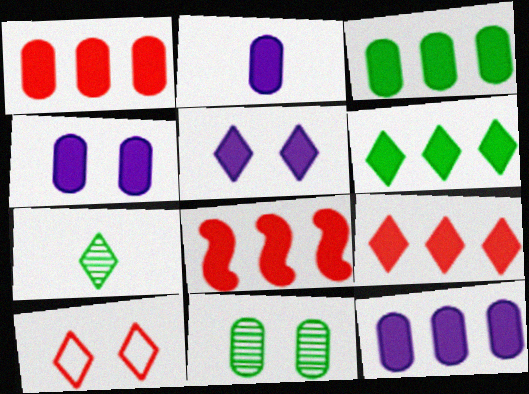[[1, 3, 12], 
[1, 8, 9], 
[2, 4, 12], 
[6, 8, 12]]